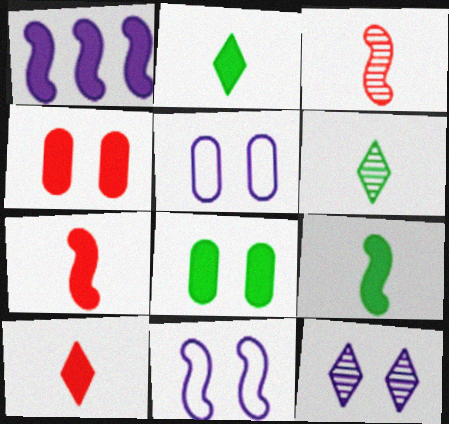[[1, 2, 4], 
[1, 8, 10]]